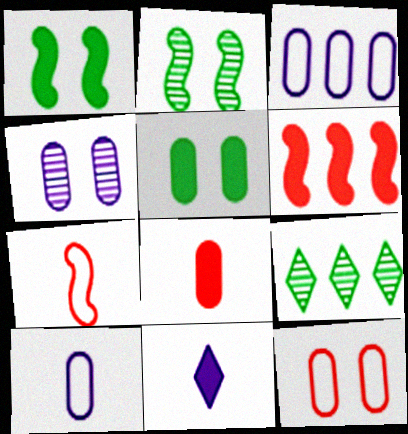[[3, 6, 9], 
[4, 5, 12], 
[5, 6, 11]]